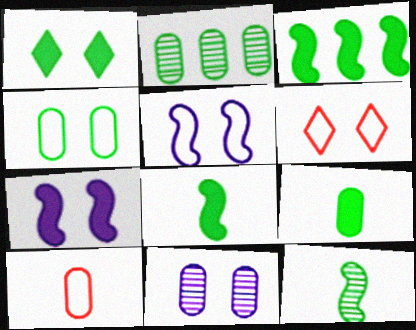[[1, 3, 9], 
[2, 4, 9], 
[4, 5, 6]]